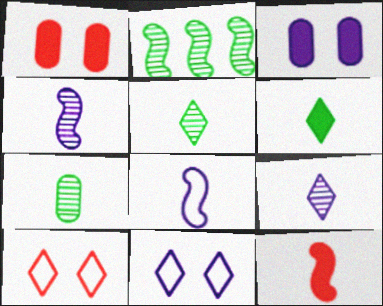[]